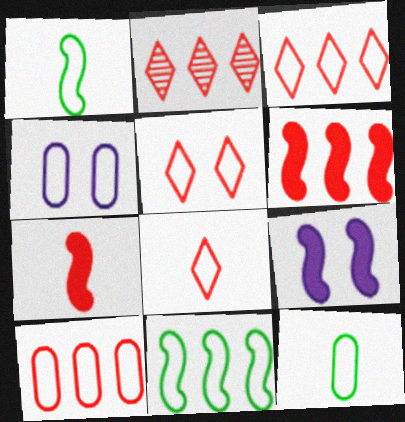[[1, 3, 4], 
[2, 6, 10], 
[2, 9, 12], 
[3, 5, 8], 
[4, 8, 11], 
[4, 10, 12]]